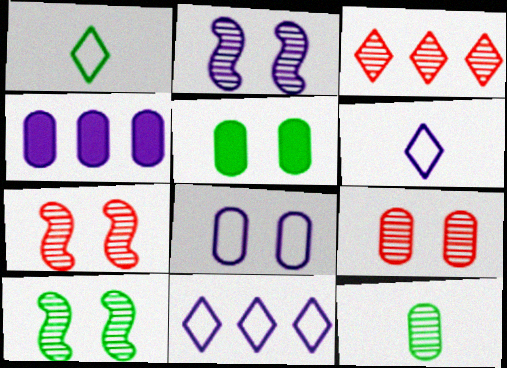[[1, 4, 7], 
[2, 3, 12], 
[2, 4, 6], 
[2, 7, 10], 
[5, 8, 9]]